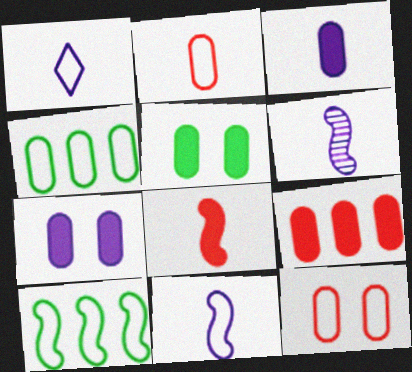[[1, 3, 6], 
[1, 10, 12], 
[3, 5, 9]]